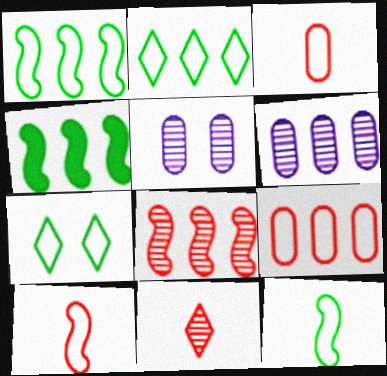[]